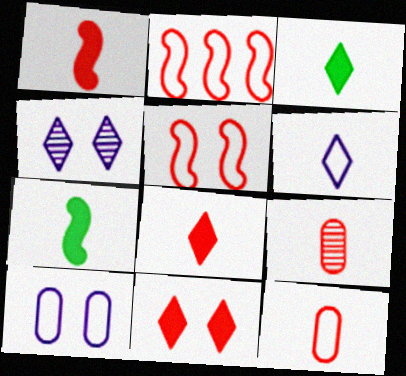[[2, 9, 11], 
[6, 7, 9]]